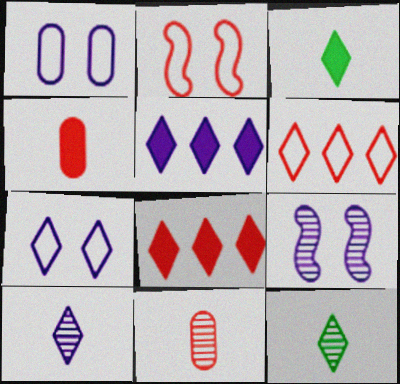[[2, 8, 11], 
[5, 7, 10], 
[7, 8, 12]]